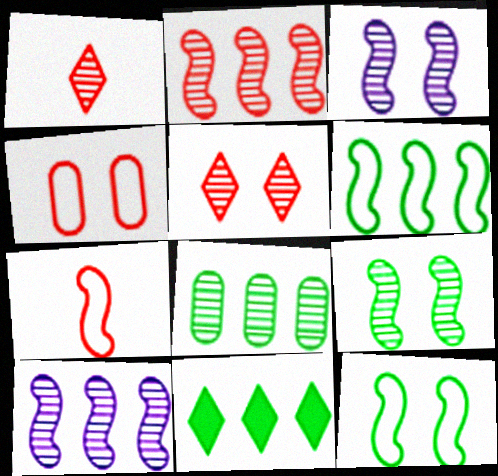[[1, 3, 8], 
[6, 8, 11]]